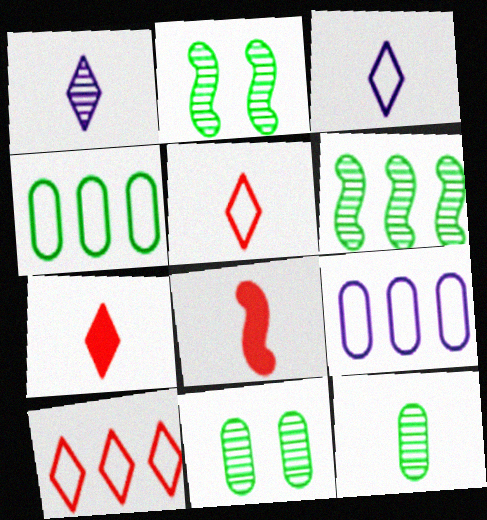[[2, 7, 9], 
[3, 8, 12]]